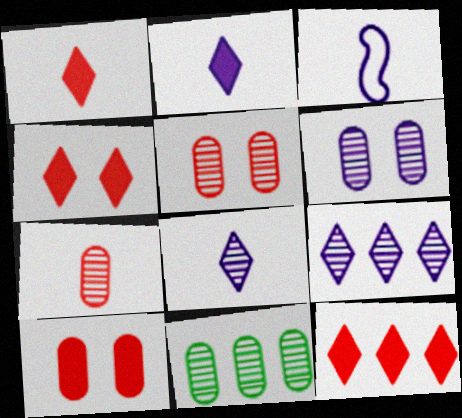[[1, 4, 12], 
[3, 4, 11], 
[6, 7, 11]]